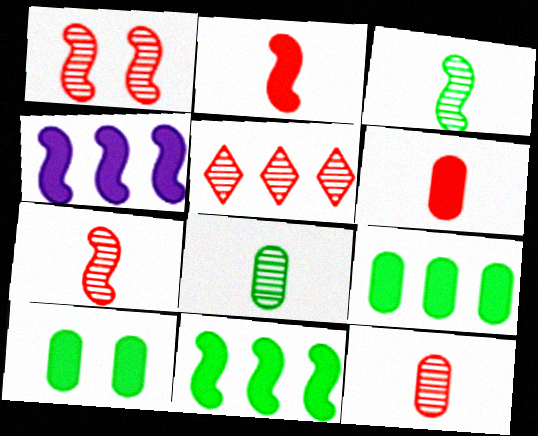[[1, 5, 12]]